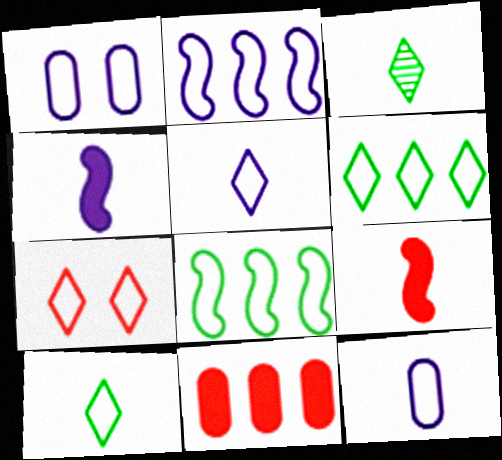[[1, 2, 5], 
[3, 9, 12], 
[5, 6, 7], 
[7, 8, 12]]